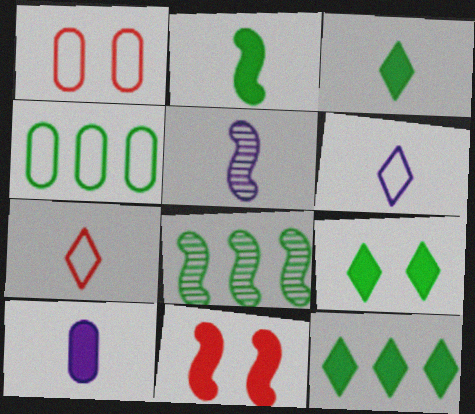[[1, 5, 12], 
[3, 9, 12], 
[4, 8, 12], 
[5, 6, 10], 
[10, 11, 12]]